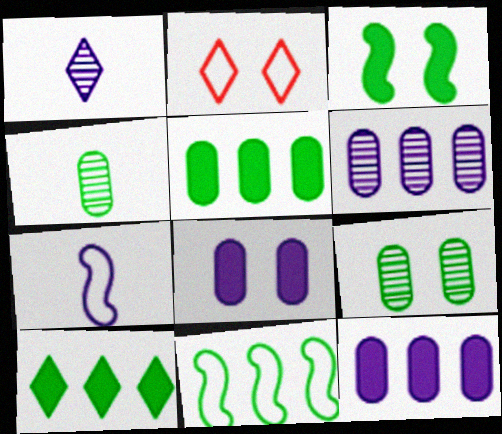[[1, 2, 10]]